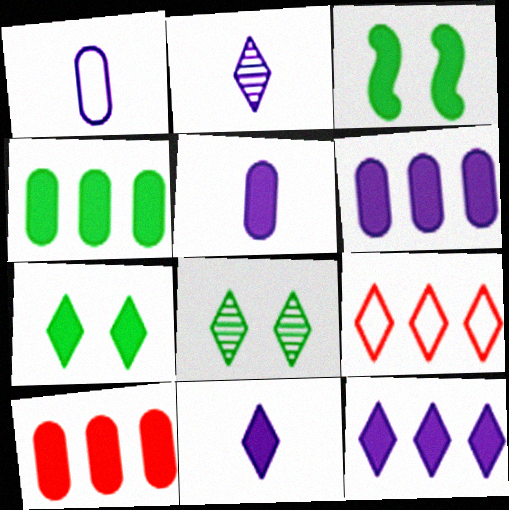[[2, 7, 9], 
[3, 10, 11], 
[4, 6, 10], 
[8, 9, 11]]